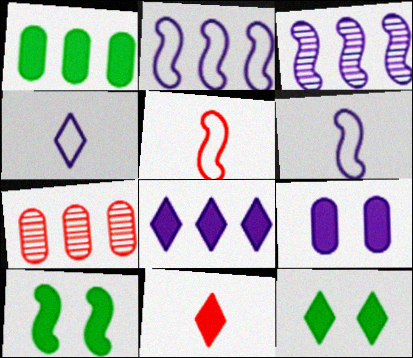[[3, 4, 9], 
[3, 5, 10], 
[4, 7, 10], 
[6, 7, 12], 
[8, 11, 12]]